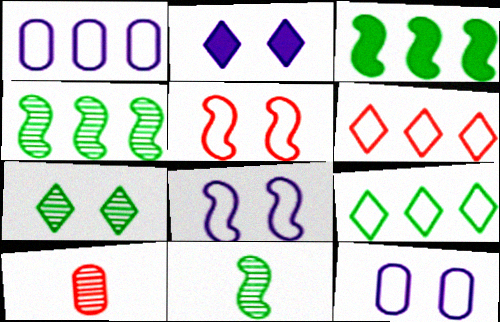[]